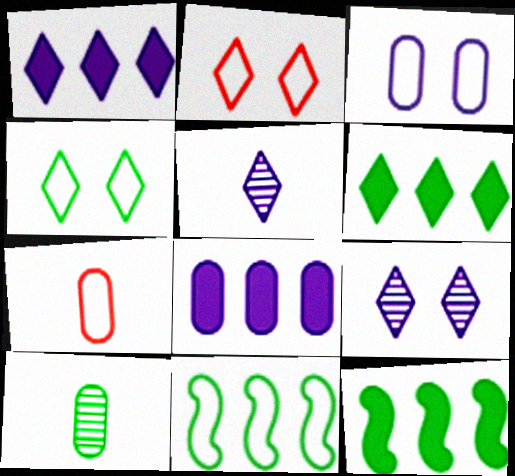[[2, 5, 6], 
[4, 10, 12], 
[7, 9, 12]]